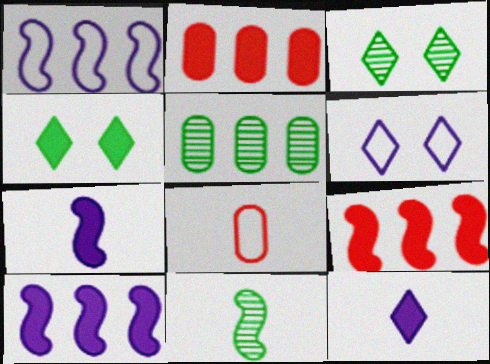[[2, 4, 7], 
[2, 6, 11], 
[3, 5, 11], 
[3, 8, 10], 
[8, 11, 12]]